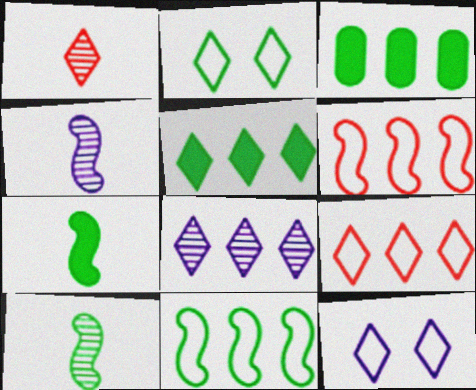[[1, 5, 12], 
[2, 3, 10], 
[3, 6, 8], 
[5, 8, 9]]